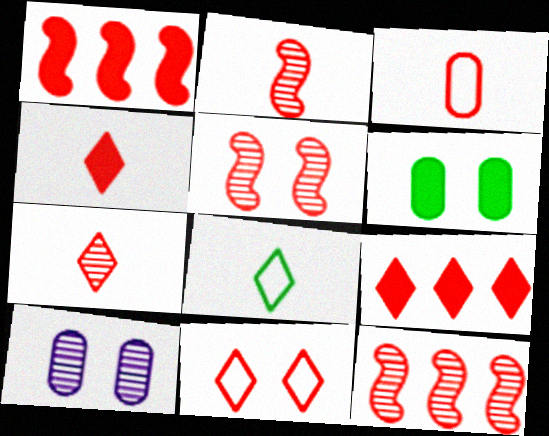[[1, 8, 10], 
[2, 3, 4], 
[2, 5, 12], 
[3, 5, 9], 
[7, 9, 11]]